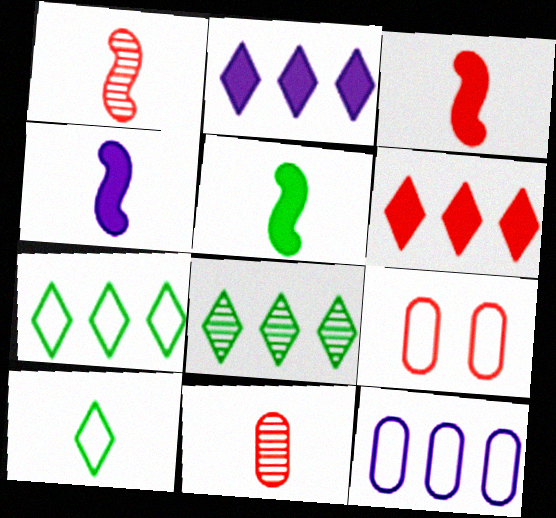[[1, 6, 9], 
[3, 4, 5], 
[4, 8, 9], 
[4, 10, 11]]